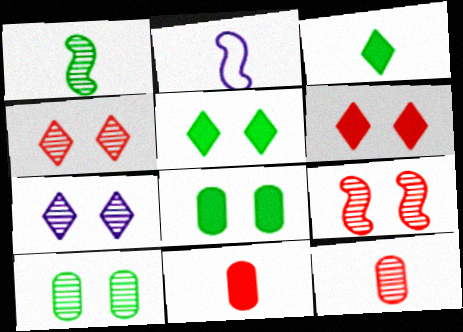[[2, 3, 12], 
[7, 9, 10]]